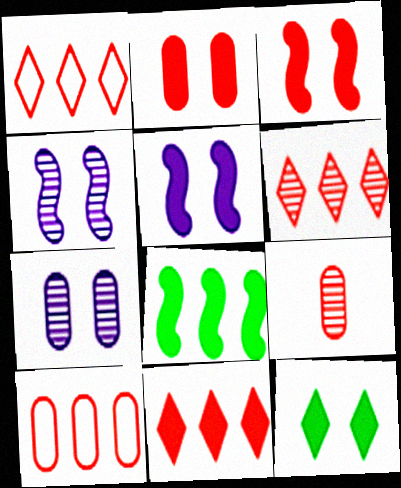[[1, 3, 9], 
[1, 6, 11], 
[2, 5, 12], 
[2, 9, 10]]